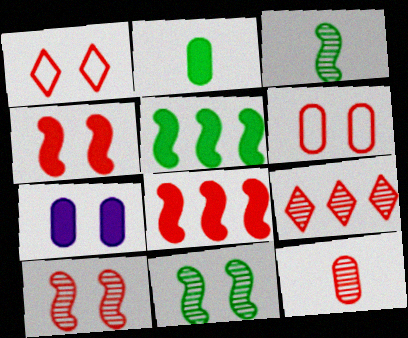[[1, 7, 11], 
[1, 8, 12], 
[9, 10, 12]]